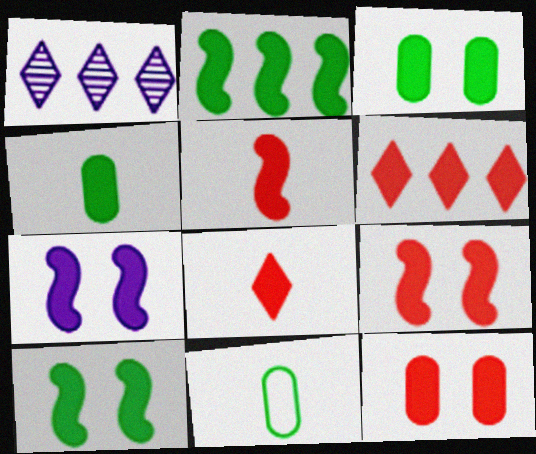[[1, 9, 11], 
[2, 5, 7], 
[4, 6, 7], 
[5, 6, 12], 
[7, 9, 10]]